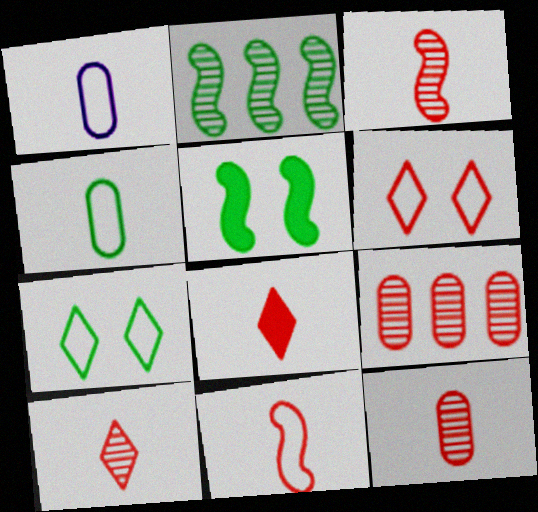[[3, 10, 12], 
[8, 11, 12]]